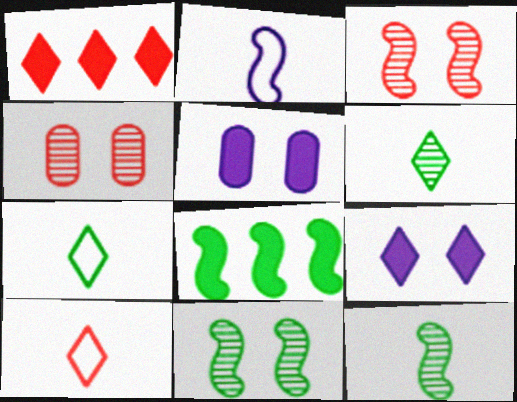[[2, 3, 8]]